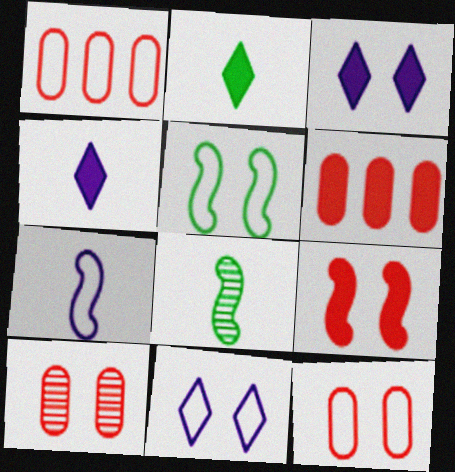[[1, 3, 8], 
[3, 5, 10], 
[5, 11, 12], 
[6, 8, 11]]